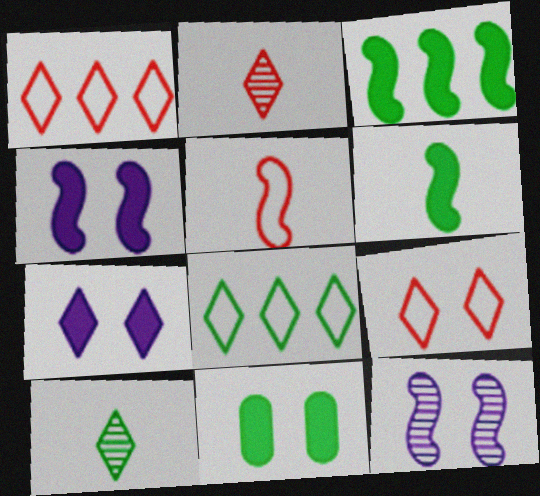[[1, 7, 10], 
[2, 7, 8], 
[3, 5, 12], 
[9, 11, 12]]